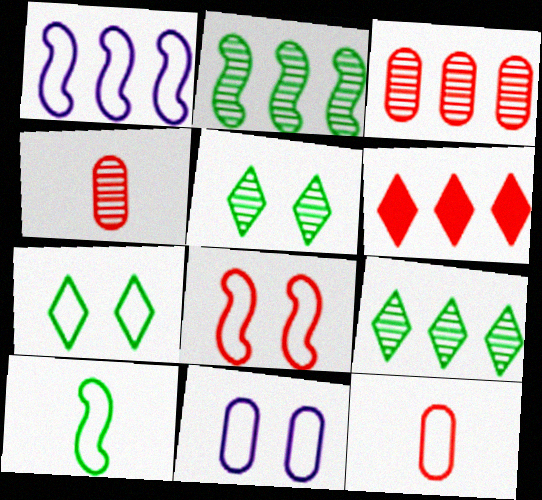[[1, 7, 12], 
[1, 8, 10], 
[4, 6, 8], 
[7, 8, 11]]